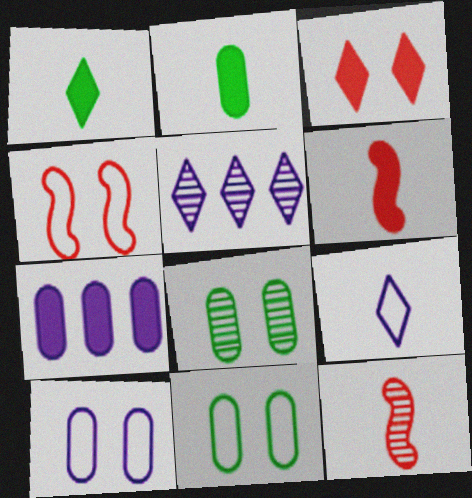[[2, 4, 5], 
[2, 9, 12], 
[5, 6, 11], 
[5, 8, 12]]